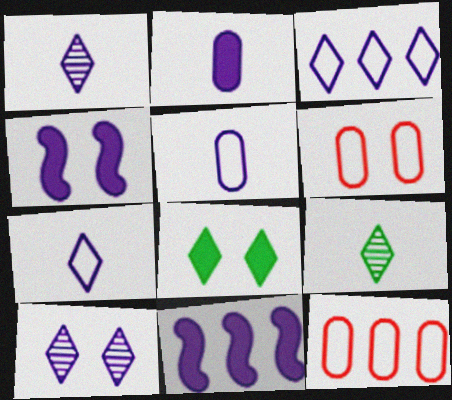[[4, 9, 12], 
[5, 10, 11], 
[6, 9, 11]]